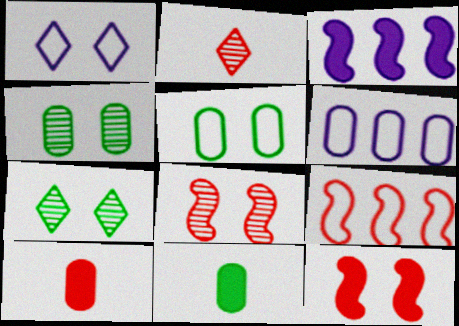[[1, 4, 12], 
[2, 3, 5], 
[4, 6, 10]]